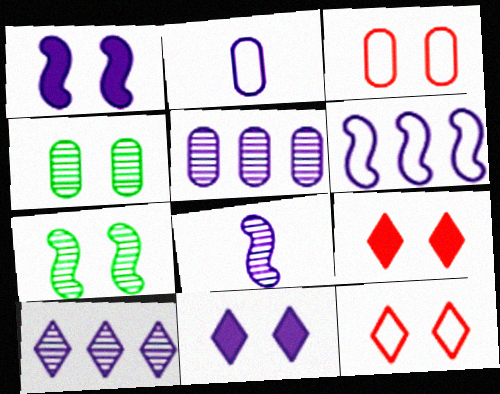[[1, 2, 10], 
[1, 4, 12], 
[1, 6, 8], 
[3, 7, 11]]